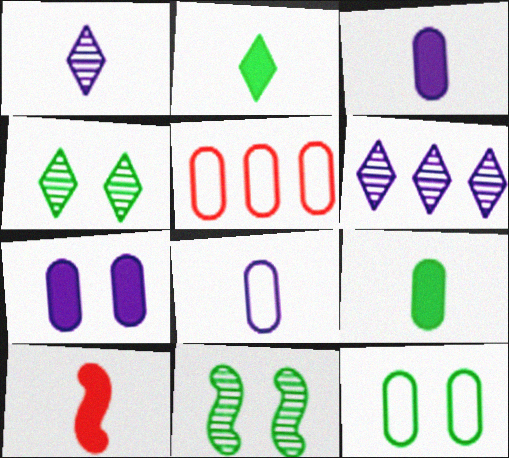[[2, 3, 10], 
[5, 8, 12], 
[6, 10, 12]]